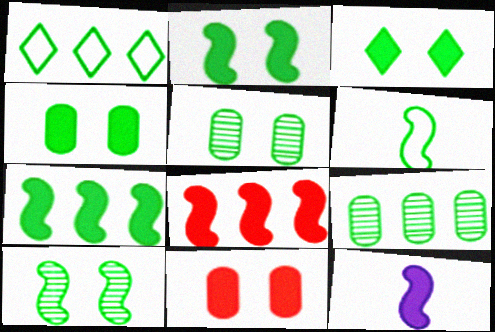[[1, 7, 9], 
[2, 3, 4], 
[2, 8, 12], 
[3, 6, 9], 
[6, 7, 10]]